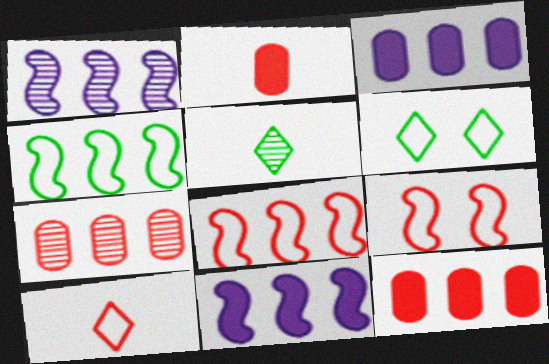[[1, 2, 6], 
[3, 5, 9]]